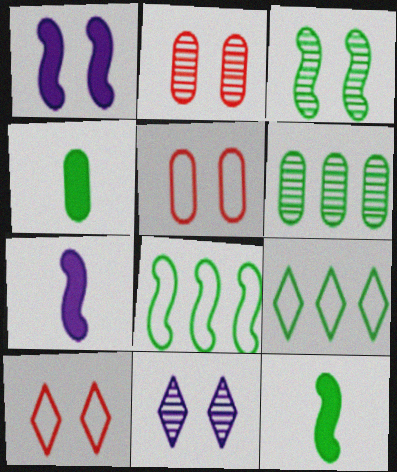[[2, 3, 11], 
[2, 7, 9], 
[3, 4, 9], 
[3, 8, 12], 
[6, 7, 10]]